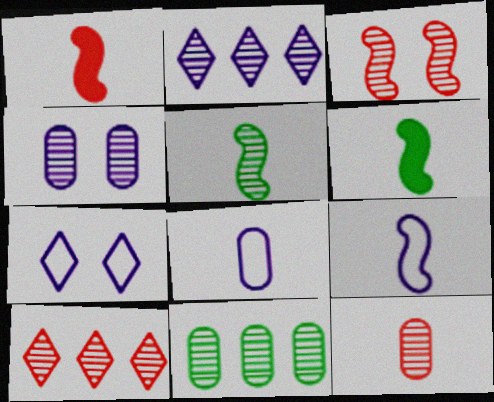[[1, 5, 9], 
[1, 7, 11], 
[3, 10, 12], 
[4, 5, 10], 
[4, 11, 12]]